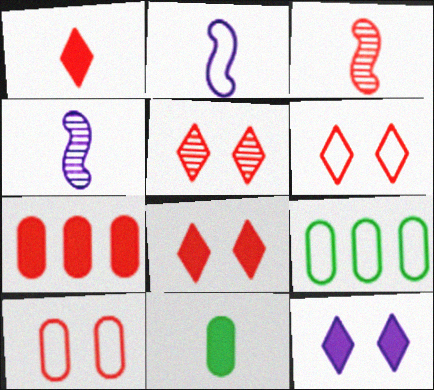[[2, 6, 9], 
[3, 6, 7], 
[3, 9, 12], 
[4, 8, 9], 
[5, 6, 8]]